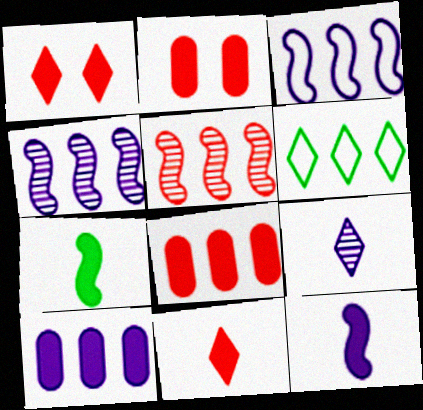[[1, 6, 9], 
[1, 7, 10], 
[4, 6, 8], 
[5, 6, 10]]